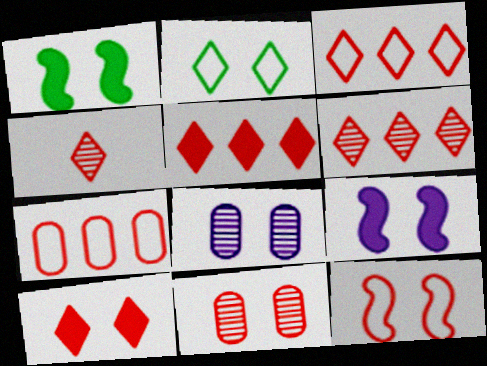[[2, 9, 11], 
[3, 4, 10], 
[3, 5, 6], 
[10, 11, 12]]